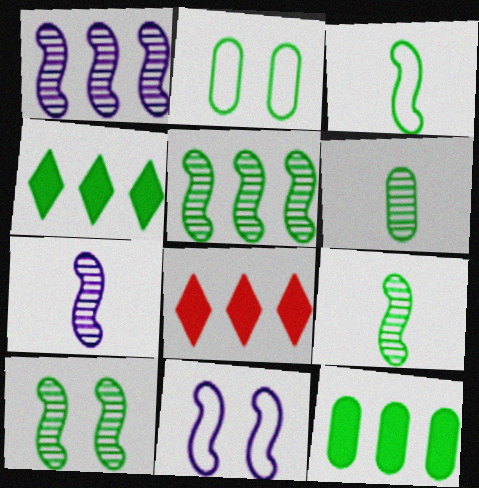[[2, 4, 9], 
[2, 6, 12], 
[2, 7, 8], 
[5, 9, 10], 
[6, 8, 11]]